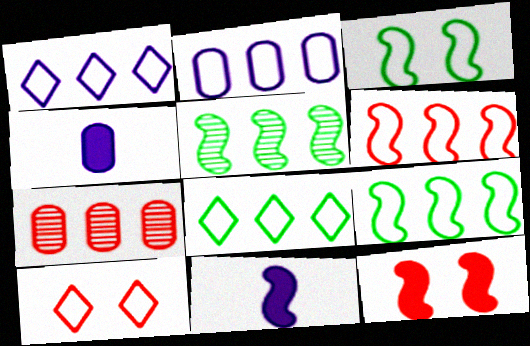[[2, 6, 8], 
[4, 5, 10]]